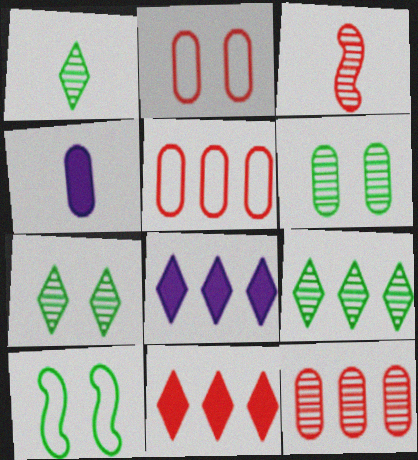[[1, 7, 9], 
[2, 3, 11], 
[4, 5, 6]]